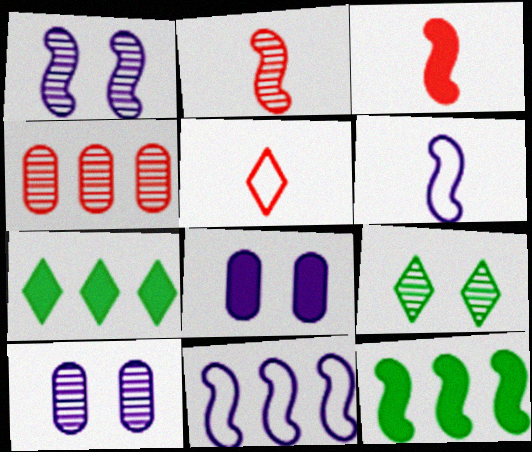[[3, 7, 8], 
[4, 7, 11], 
[5, 10, 12]]